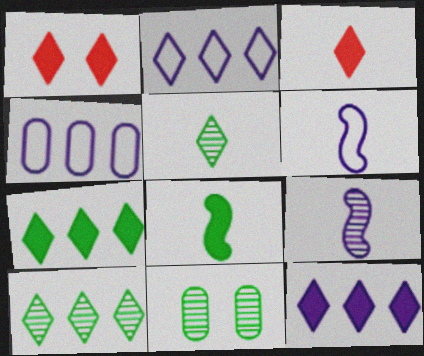[[1, 2, 5]]